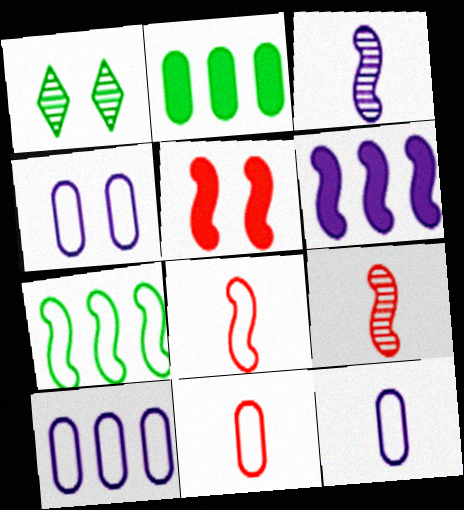[[1, 4, 5], 
[1, 6, 11], 
[3, 5, 7], 
[4, 10, 12]]